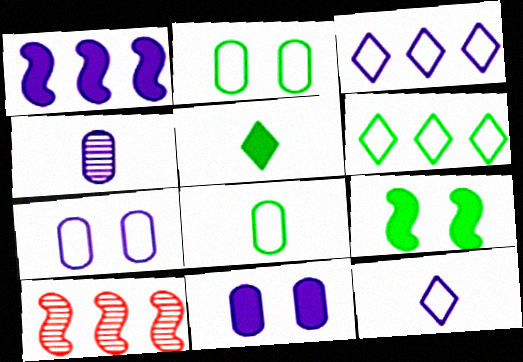[[5, 7, 10]]